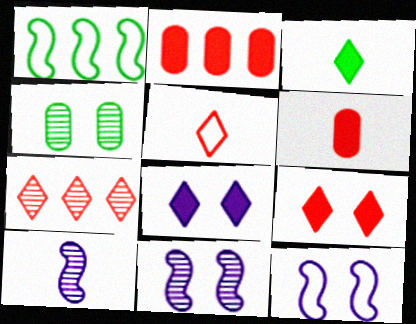[[1, 3, 4], 
[4, 7, 10], 
[4, 9, 12], 
[5, 7, 9]]